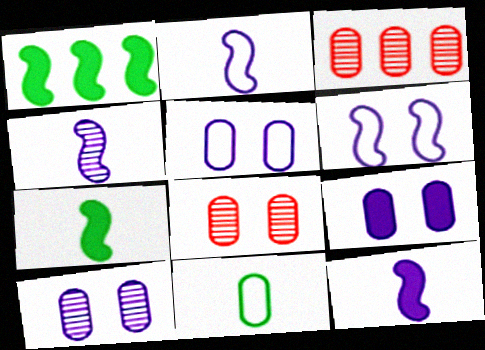[[2, 4, 12], 
[3, 9, 11], 
[5, 9, 10]]